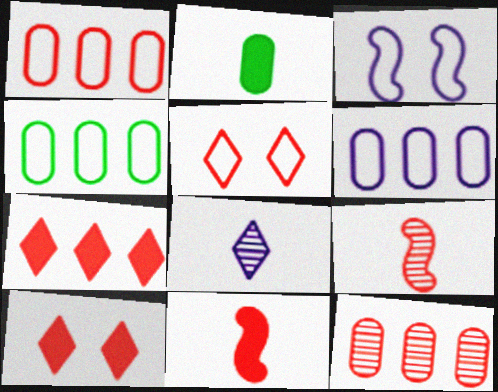[[1, 4, 6], 
[1, 9, 10], 
[5, 11, 12]]